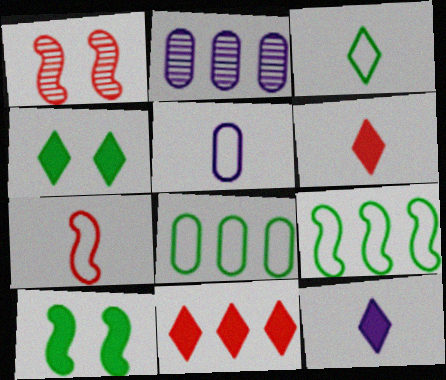[[1, 8, 12], 
[2, 4, 7], 
[2, 9, 11], 
[3, 5, 7], 
[4, 11, 12]]